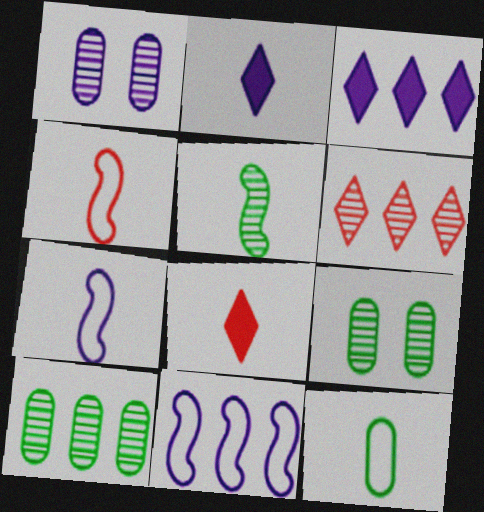[[1, 2, 11], 
[1, 3, 7], 
[1, 5, 6], 
[3, 4, 9], 
[8, 9, 11]]